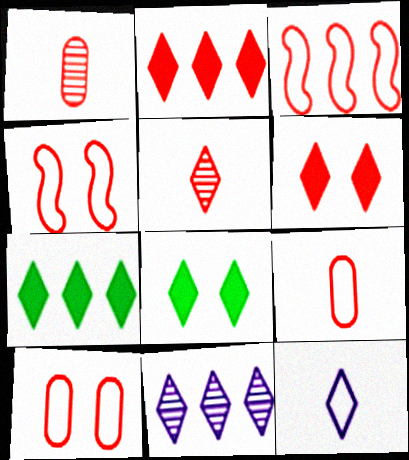[[1, 2, 4], 
[1, 3, 6]]